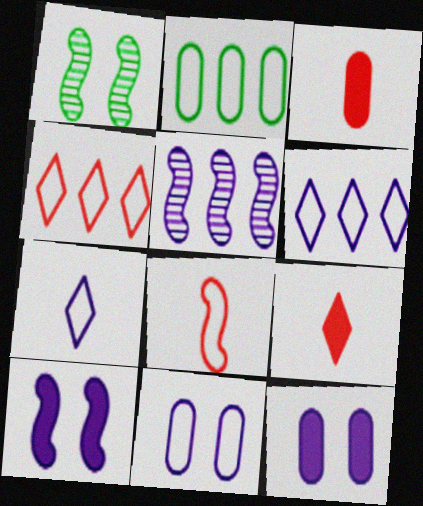[[1, 3, 6], 
[5, 7, 12]]